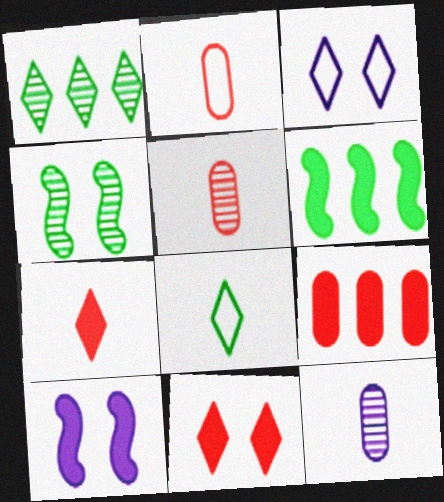[[1, 2, 10], 
[1, 3, 7], 
[3, 5, 6]]